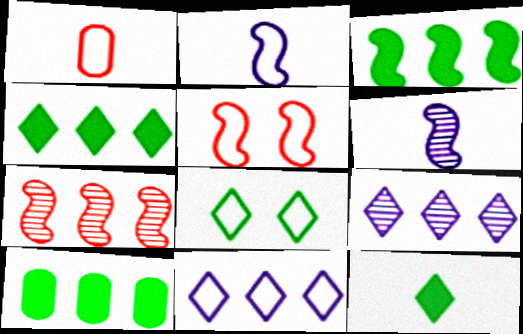[[1, 6, 12], 
[3, 4, 10], 
[3, 5, 6], 
[7, 10, 11]]